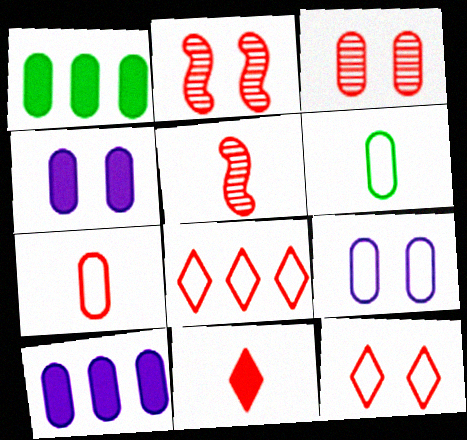[[3, 6, 10], 
[5, 7, 11]]